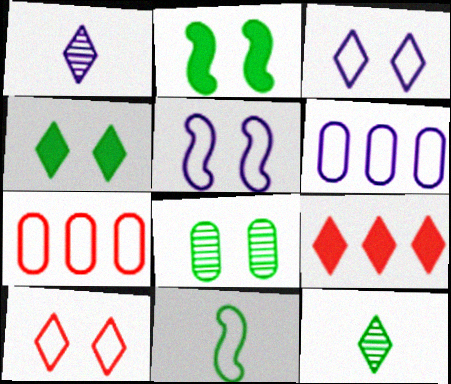[[1, 2, 7], 
[3, 7, 11], 
[3, 9, 12], 
[6, 10, 11]]